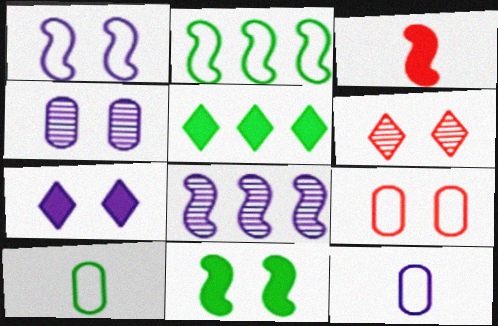[[1, 4, 7], 
[7, 8, 12]]